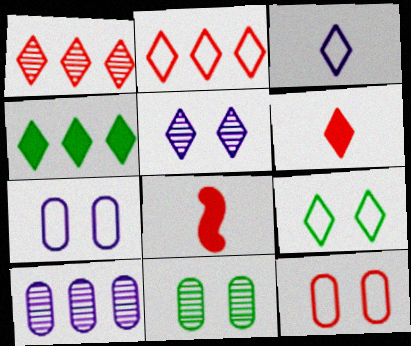[[1, 8, 12], 
[2, 3, 9], 
[8, 9, 10]]